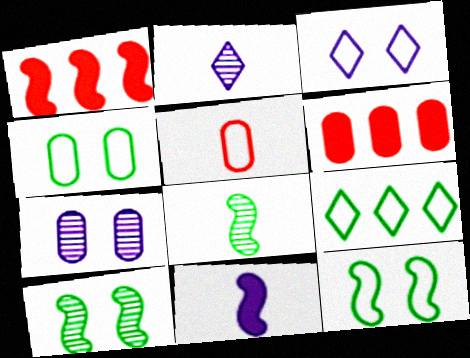[[1, 2, 4], 
[2, 6, 12], 
[3, 6, 8]]